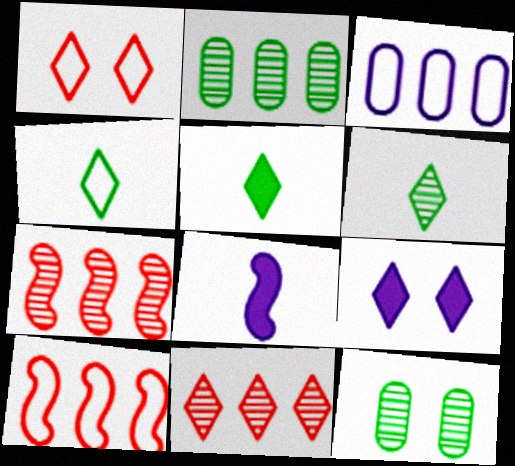[[1, 2, 8], 
[4, 5, 6], 
[4, 9, 11]]